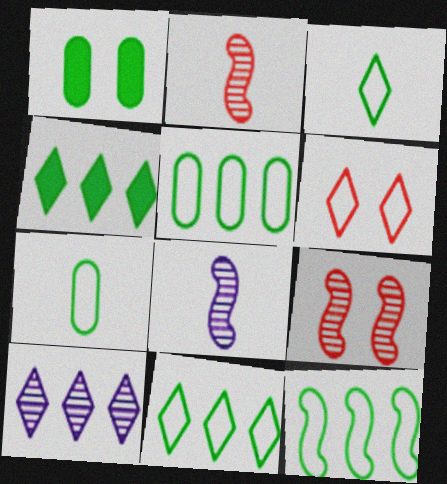[[5, 11, 12]]